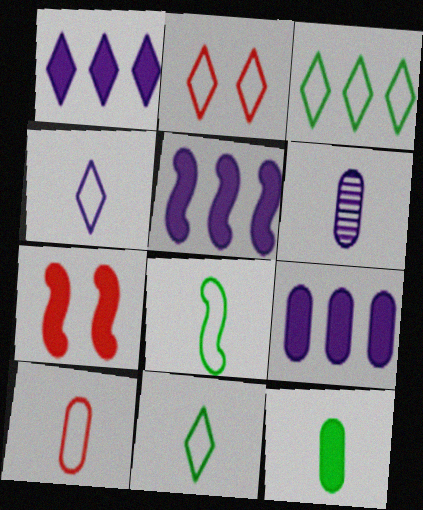[[1, 5, 9], 
[1, 7, 12], 
[2, 3, 4], 
[3, 6, 7], 
[4, 8, 10], 
[6, 10, 12]]